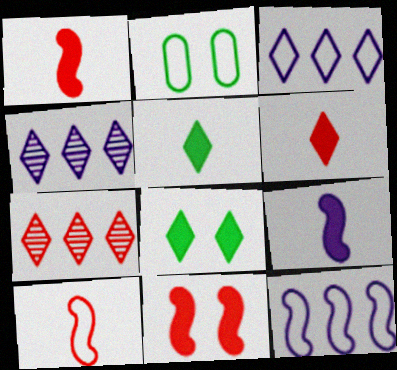[[1, 2, 4], 
[2, 3, 10], 
[2, 7, 9]]